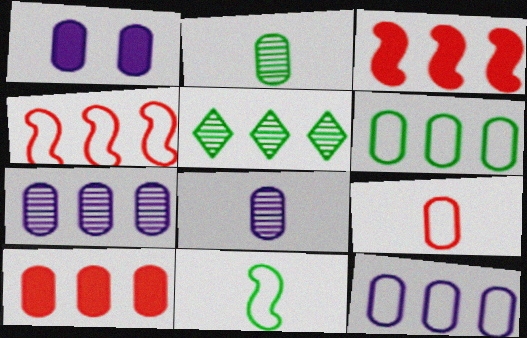[[1, 8, 12], 
[3, 5, 12], 
[6, 7, 10]]